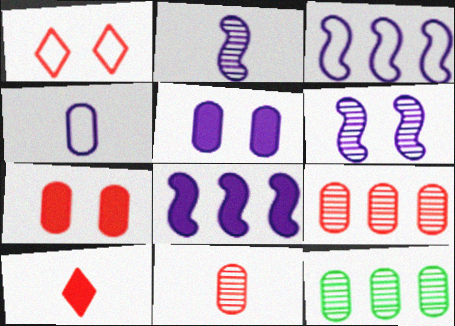[[4, 7, 12]]